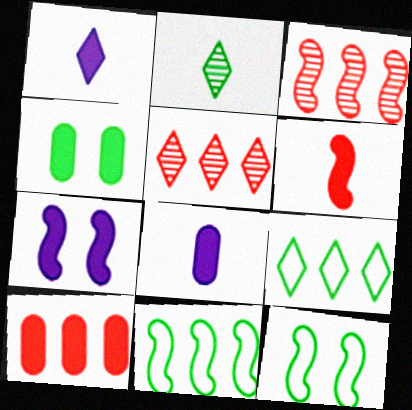[[2, 4, 11], 
[4, 8, 10], 
[5, 8, 12]]